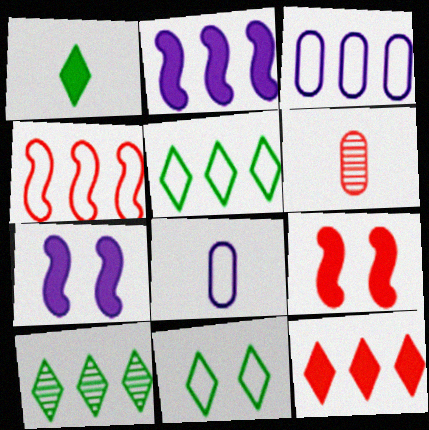[[1, 10, 11], 
[2, 6, 11], 
[3, 4, 5], 
[4, 8, 11], 
[5, 6, 7], 
[8, 9, 10]]